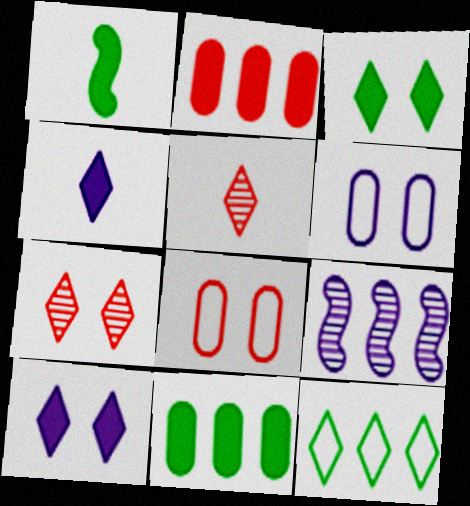[[1, 2, 10], 
[1, 3, 11], 
[2, 9, 12], 
[4, 6, 9], 
[4, 7, 12], 
[5, 10, 12]]